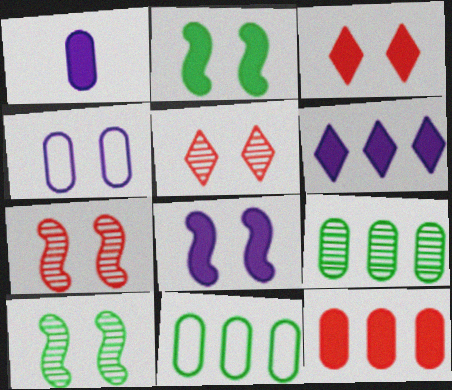[[1, 6, 8], 
[2, 4, 5], 
[3, 4, 10]]